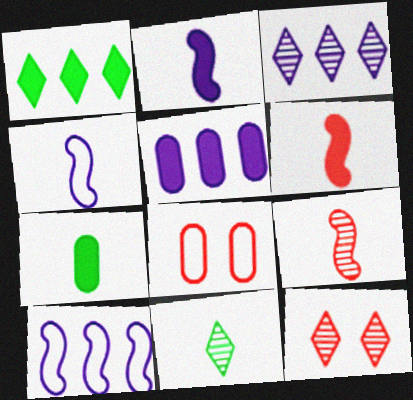[[3, 5, 10], 
[3, 11, 12], 
[7, 10, 12]]